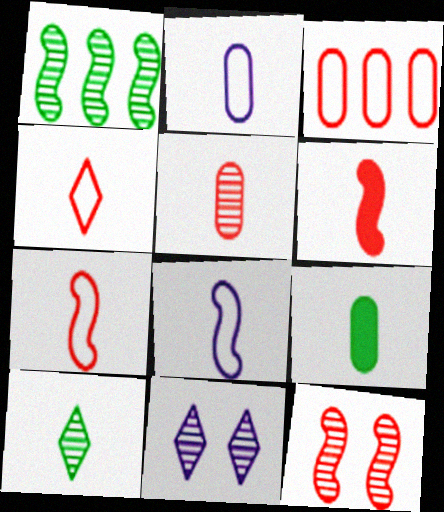[[1, 5, 11], 
[2, 5, 9], 
[2, 6, 10], 
[4, 5, 6]]